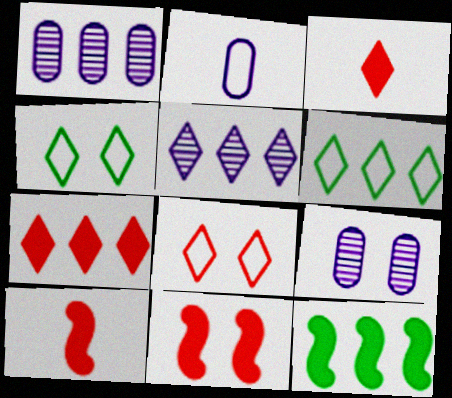[[1, 4, 10], 
[3, 4, 5], 
[4, 9, 11], 
[5, 6, 7], 
[6, 9, 10]]